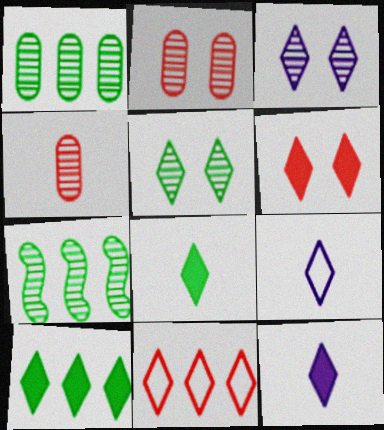[[3, 4, 7], 
[3, 8, 11], 
[5, 11, 12], 
[6, 10, 12]]